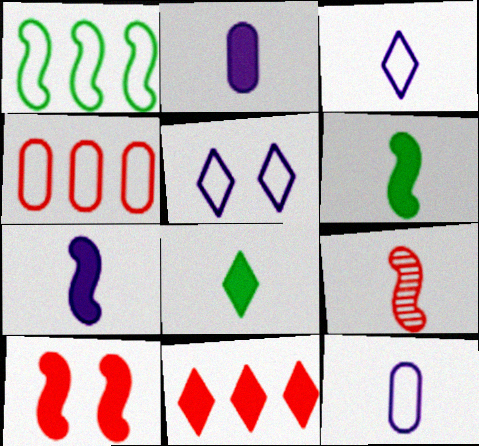[[8, 9, 12]]